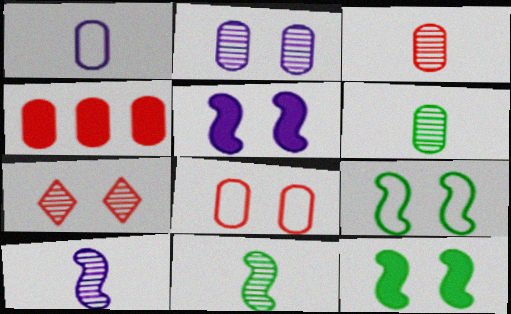[[3, 4, 8]]